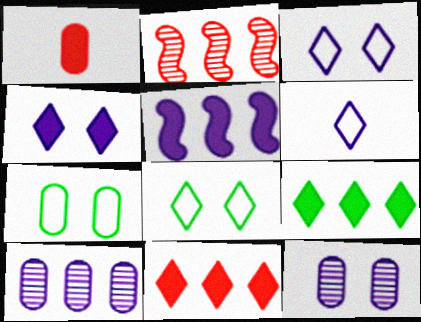[[1, 7, 10], 
[5, 6, 12]]